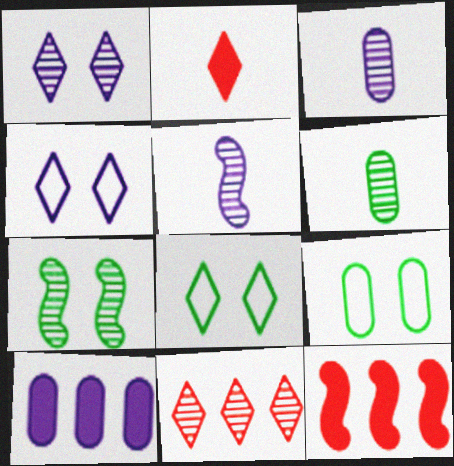[[3, 7, 11], 
[3, 8, 12], 
[4, 5, 10], 
[4, 6, 12]]